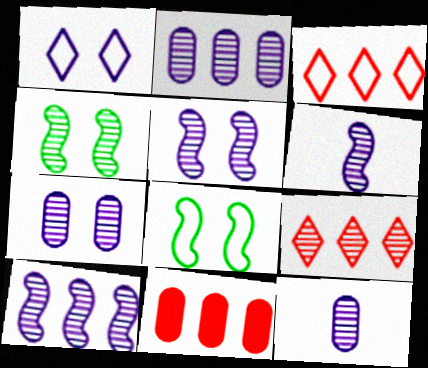[[2, 7, 12], 
[4, 9, 12], 
[5, 6, 10]]